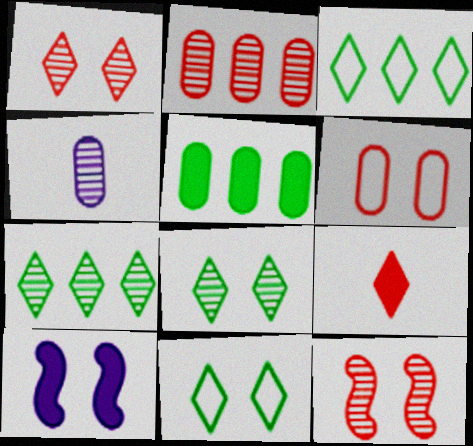[[4, 5, 6], 
[4, 7, 12], 
[5, 9, 10], 
[6, 8, 10]]